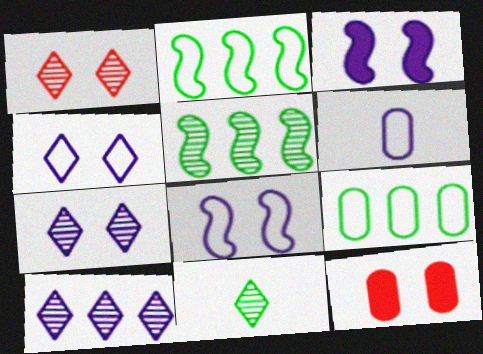[[1, 10, 11], 
[3, 6, 10]]